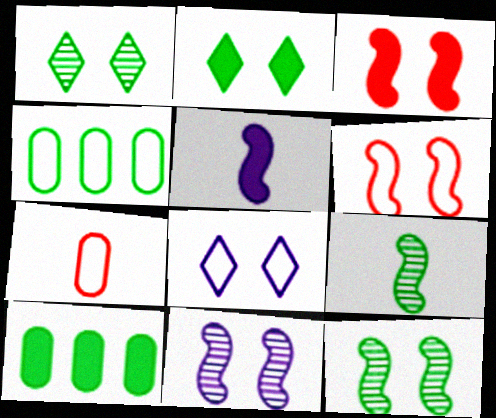[[2, 4, 9]]